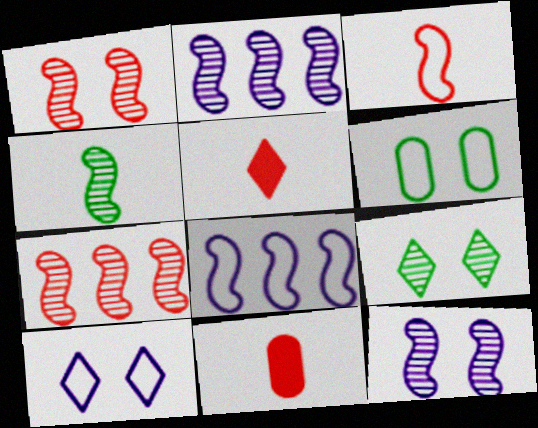[[1, 2, 4], 
[2, 5, 6], 
[4, 7, 12], 
[8, 9, 11]]